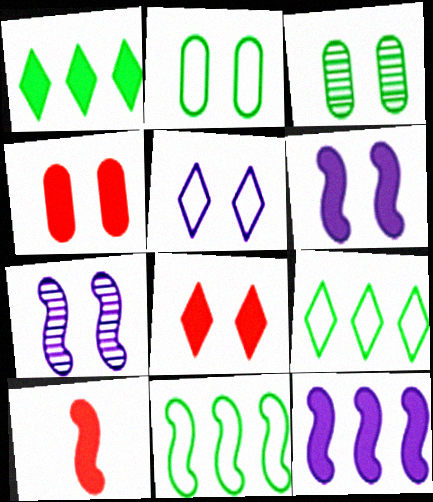[[2, 7, 8], 
[7, 10, 11]]